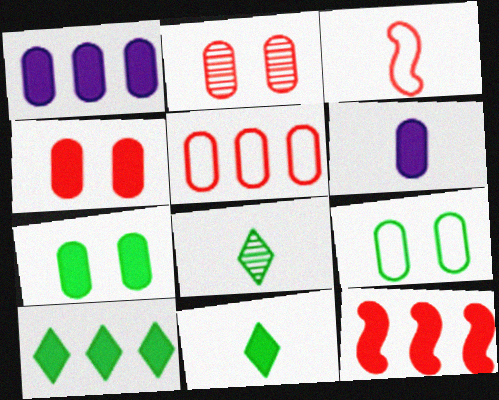[[1, 10, 12], 
[3, 6, 8]]